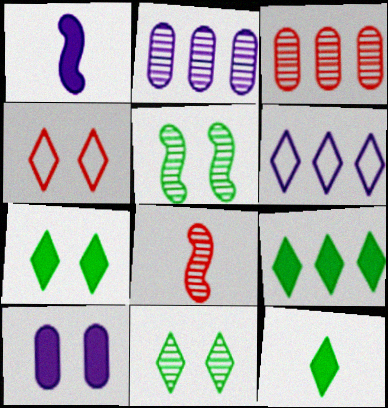[[2, 8, 11], 
[4, 5, 10], 
[7, 9, 12]]